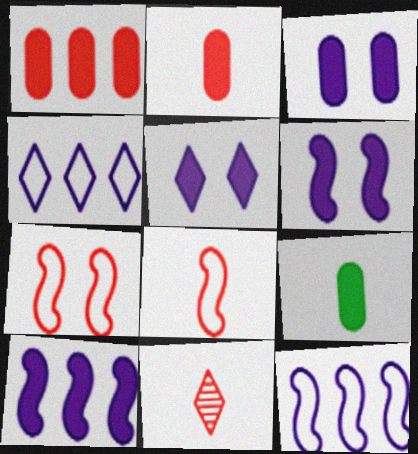[[1, 3, 9], 
[1, 7, 11], 
[2, 8, 11], 
[3, 5, 6]]